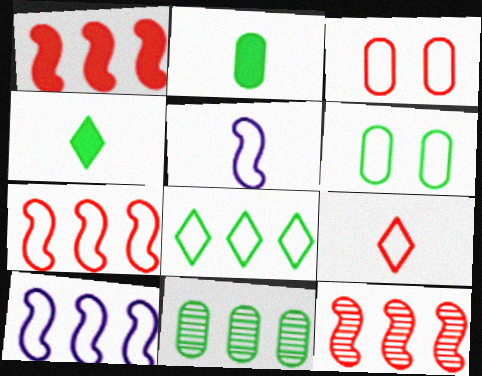[[1, 7, 12], 
[2, 6, 11], 
[3, 5, 8], 
[3, 7, 9], 
[6, 9, 10]]